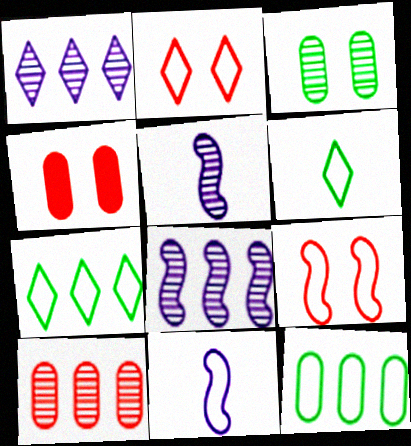[[2, 11, 12], 
[4, 5, 7], 
[4, 6, 8]]